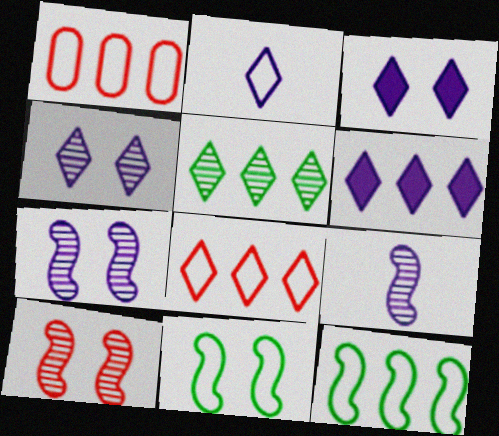[[1, 2, 11], 
[2, 4, 6], 
[5, 6, 8]]